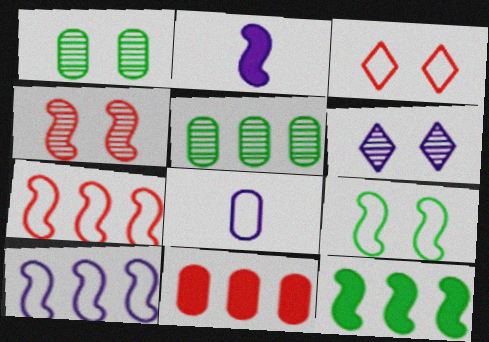[[1, 4, 6], 
[1, 8, 11], 
[2, 3, 5]]